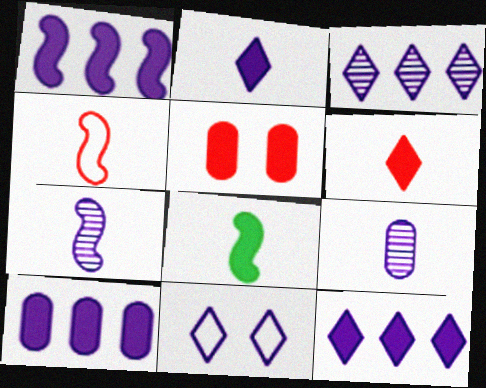[[1, 9, 11], 
[1, 10, 12], 
[2, 3, 11], 
[4, 7, 8], 
[5, 8, 12], 
[7, 10, 11]]